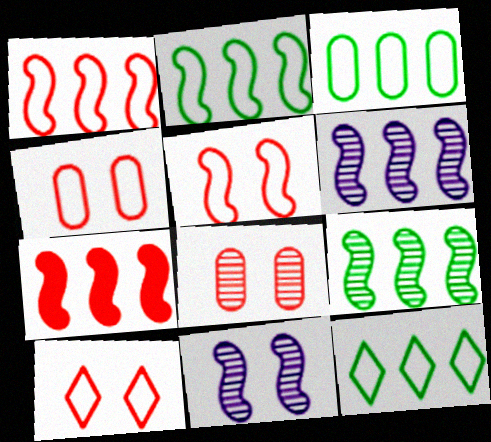[[2, 3, 12], 
[2, 6, 7], 
[4, 5, 10]]